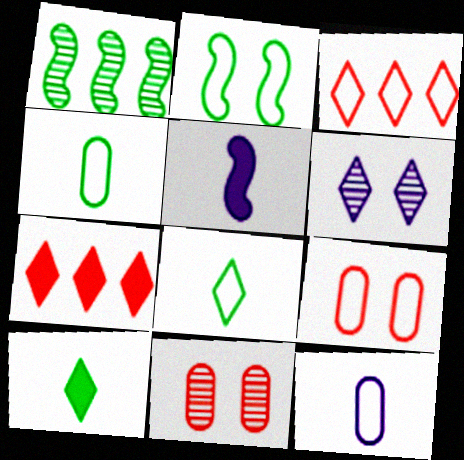[[2, 3, 12], 
[3, 6, 10], 
[6, 7, 8]]